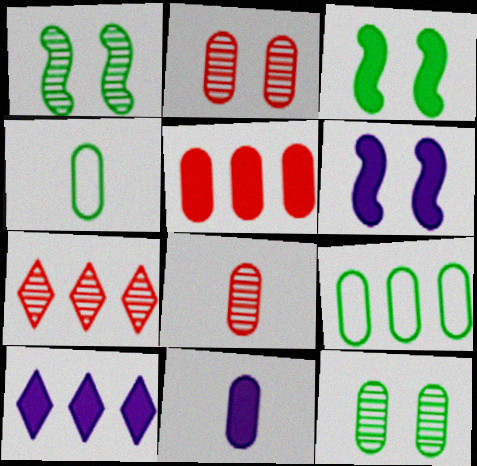[[2, 9, 11], 
[4, 6, 7], 
[4, 8, 11], 
[6, 10, 11]]